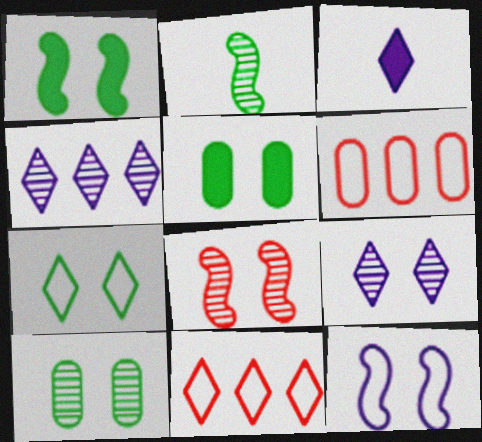[[1, 7, 10], 
[1, 8, 12], 
[8, 9, 10]]